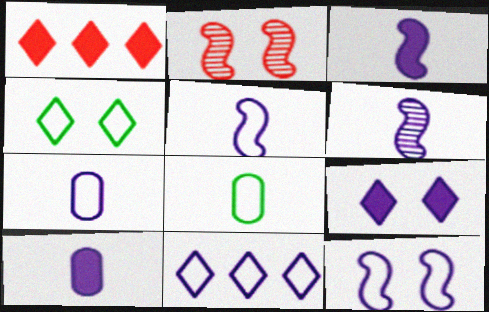[[3, 5, 6], 
[7, 11, 12]]